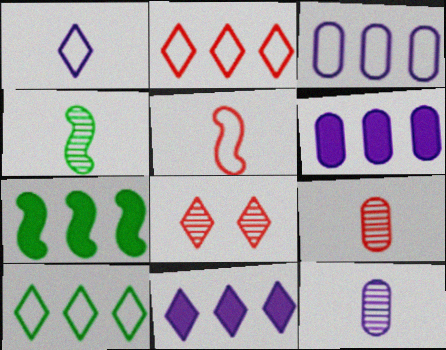[]